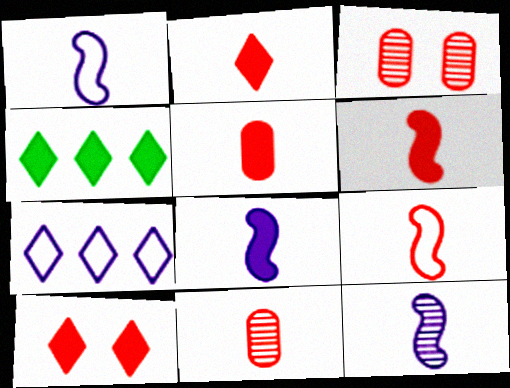[[1, 3, 4], 
[1, 8, 12], 
[2, 5, 6], 
[2, 9, 11]]